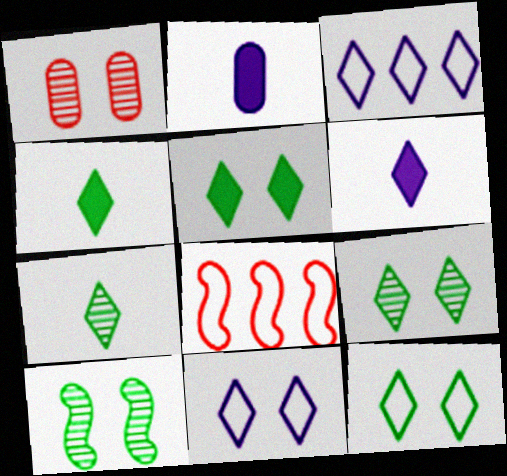[[2, 8, 9], 
[5, 9, 12]]